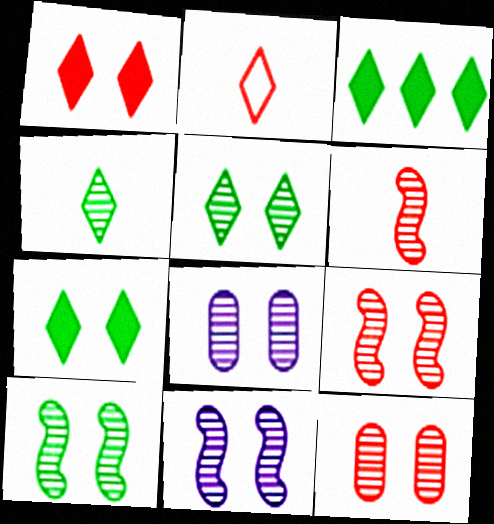[[5, 8, 9], 
[5, 11, 12], 
[9, 10, 11]]